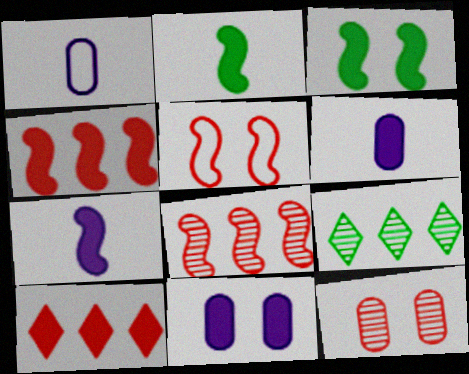[[2, 10, 11], 
[3, 4, 7], 
[3, 6, 10], 
[5, 6, 9]]